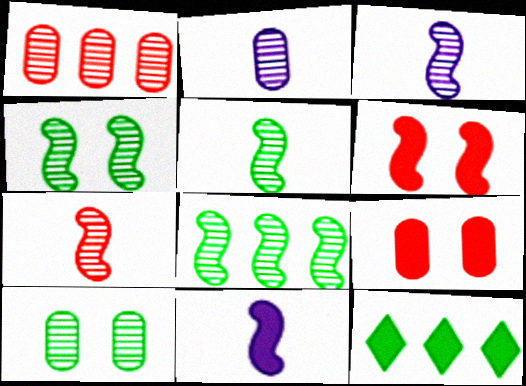[[1, 2, 10], 
[3, 5, 7], 
[4, 5, 8], 
[9, 11, 12]]